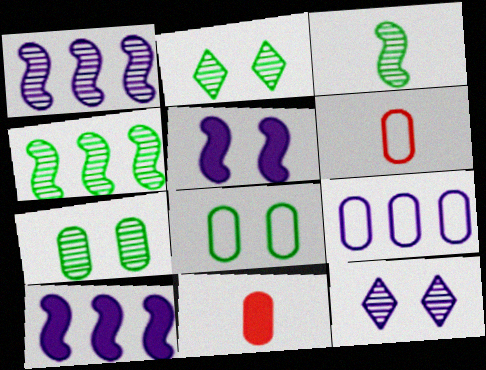[[2, 6, 10], 
[6, 8, 9], 
[7, 9, 11]]